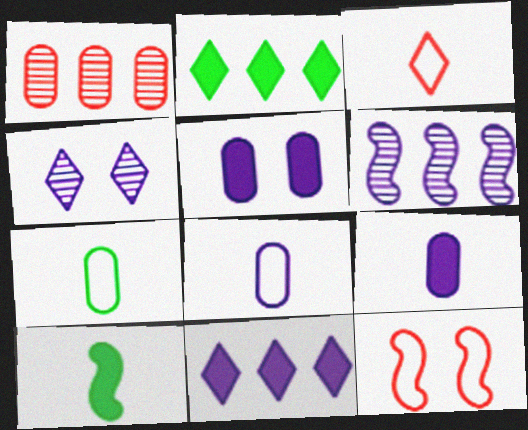[[1, 5, 7], 
[2, 3, 4], 
[6, 10, 12]]